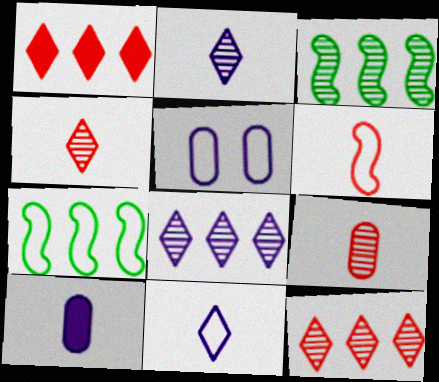[]